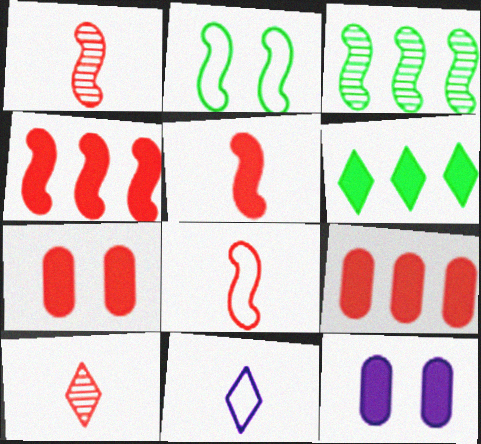[[1, 5, 8], 
[3, 7, 11], 
[5, 6, 12]]